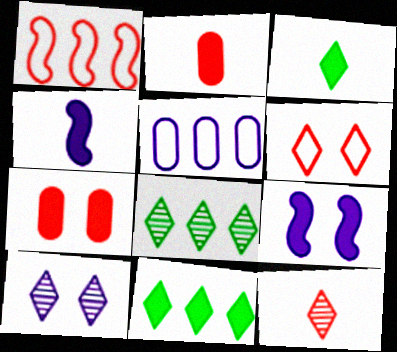[[1, 7, 12], 
[2, 3, 4], 
[2, 9, 11], 
[4, 5, 10], 
[4, 7, 11], 
[8, 10, 12]]